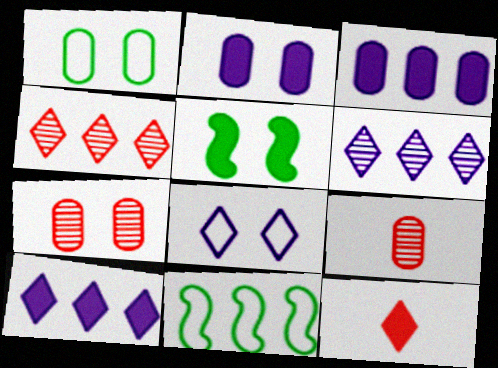[[1, 2, 7], 
[1, 3, 9], 
[3, 4, 11], 
[3, 5, 12], 
[5, 7, 8]]